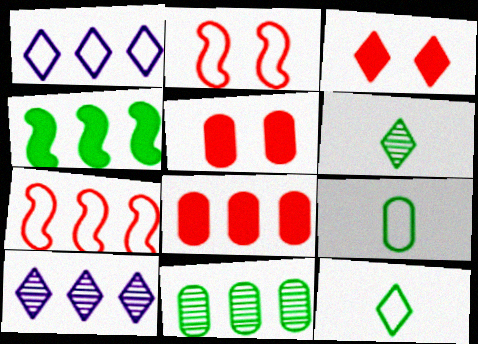[[1, 2, 9], 
[1, 3, 6], 
[3, 10, 12]]